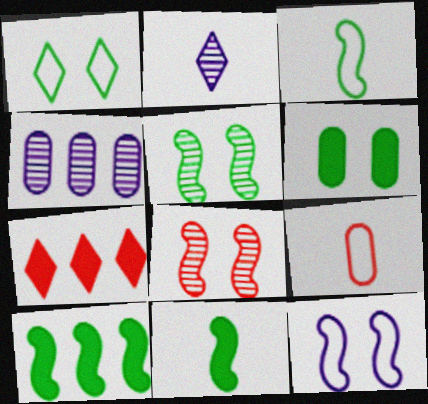[[1, 2, 7], 
[1, 5, 6], 
[2, 9, 11], 
[3, 5, 10], 
[4, 6, 9], 
[7, 8, 9]]